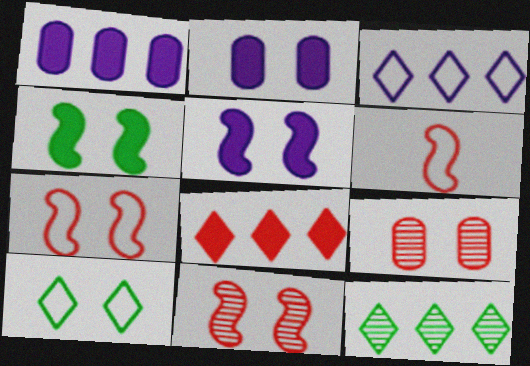[[2, 6, 12], 
[2, 10, 11], 
[3, 8, 12], 
[5, 9, 10], 
[6, 8, 9]]